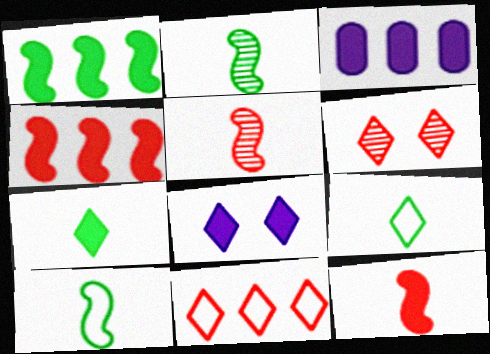[[3, 6, 10]]